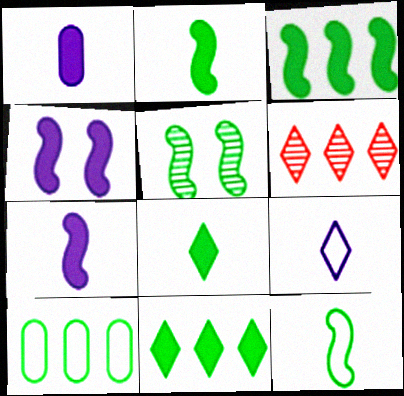[[3, 5, 12], 
[5, 8, 10]]